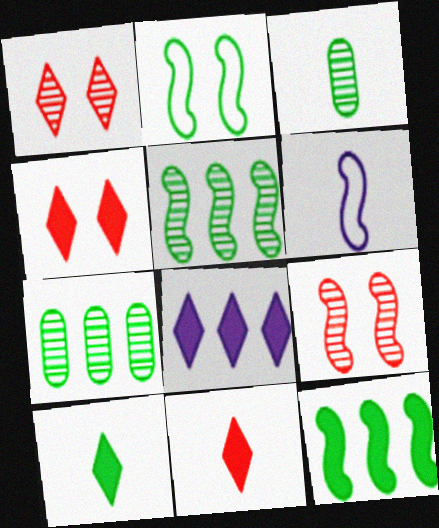[[2, 7, 10], 
[3, 6, 11], 
[4, 6, 7], 
[4, 8, 10], 
[6, 9, 12]]